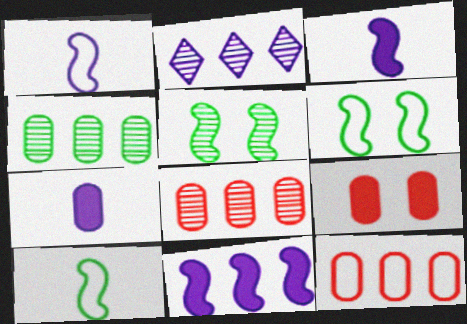[[2, 9, 10]]